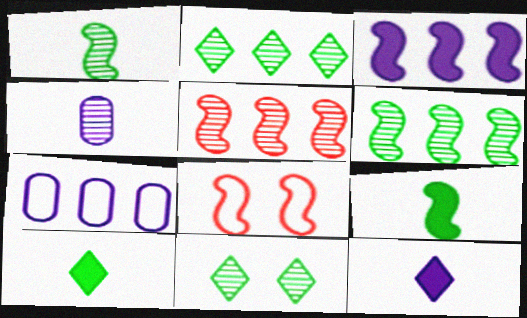[[1, 3, 8], 
[4, 5, 11]]